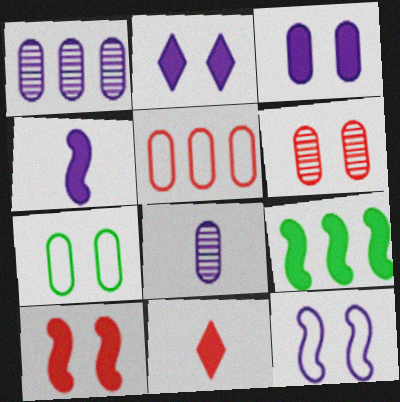[[3, 6, 7], 
[3, 9, 11], 
[4, 9, 10]]